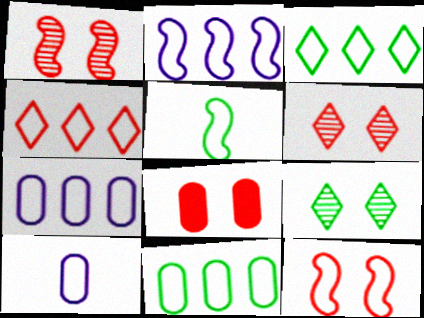[[2, 4, 11], 
[2, 5, 12], 
[3, 10, 12], 
[6, 8, 12]]